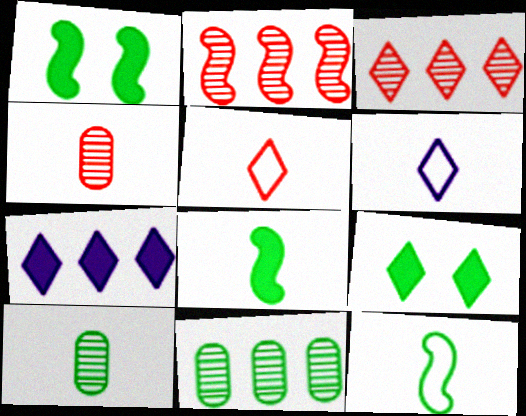[[3, 6, 9], 
[4, 6, 8], 
[9, 11, 12]]